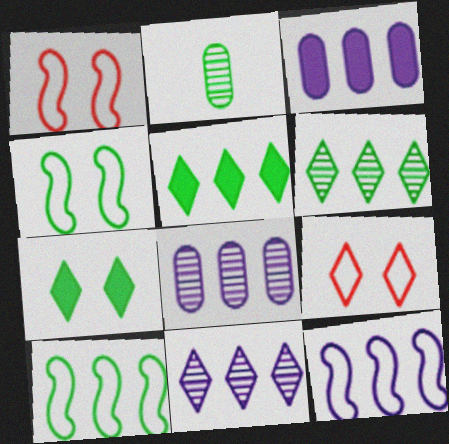[[2, 4, 5], 
[2, 7, 10], 
[3, 11, 12]]